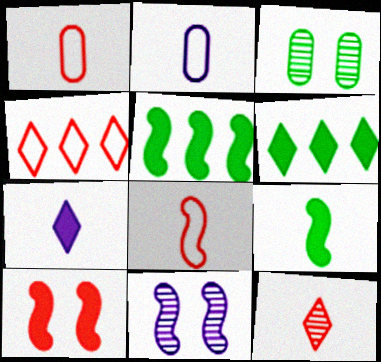[[1, 6, 11], 
[2, 9, 12], 
[5, 8, 11]]